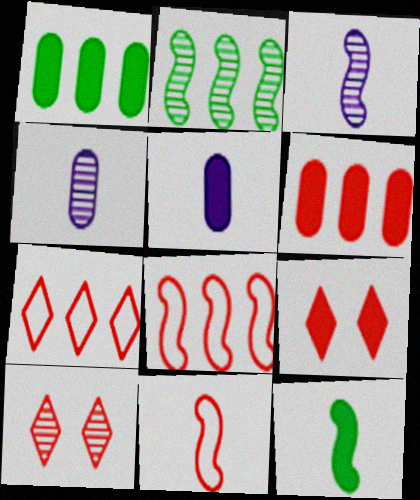[[2, 4, 10], 
[3, 11, 12], 
[6, 10, 11]]